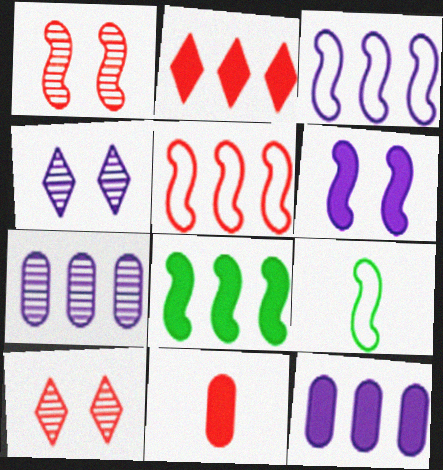[[2, 8, 12], 
[5, 10, 11], 
[9, 10, 12]]